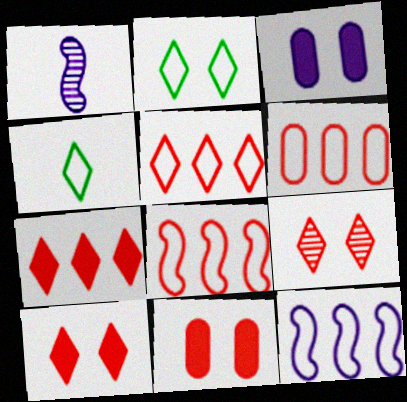[[5, 6, 8]]